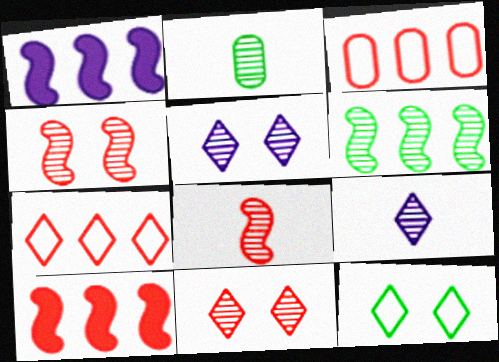[[2, 8, 9]]